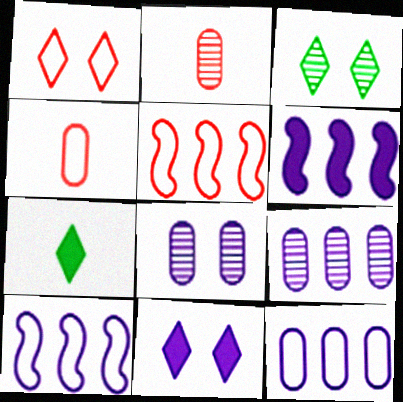[[1, 3, 11], 
[1, 4, 5], 
[3, 4, 6], 
[5, 7, 8]]